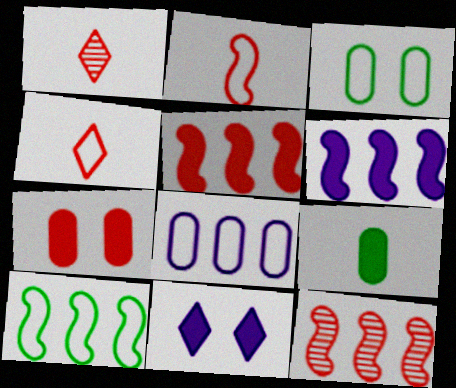[[1, 3, 6], 
[4, 7, 12], 
[5, 9, 11], 
[6, 10, 12]]